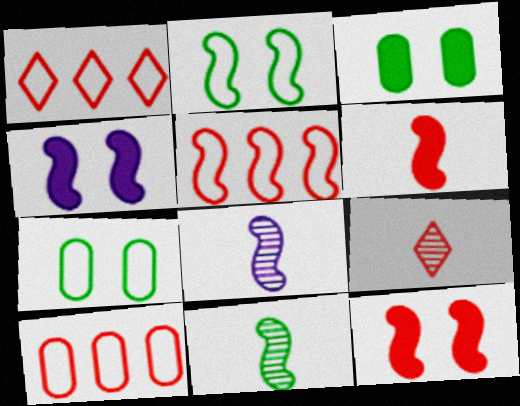[[1, 3, 8], 
[1, 5, 10], 
[4, 5, 11], 
[9, 10, 12]]